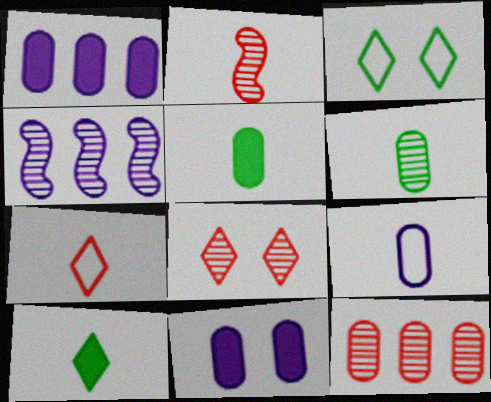[[1, 2, 3], 
[2, 8, 12], 
[2, 9, 10], 
[4, 6, 8]]